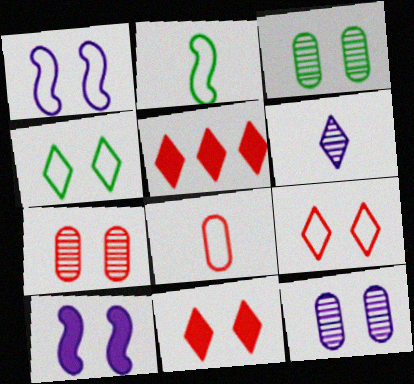[[1, 3, 11], 
[2, 5, 12], 
[3, 7, 12], 
[3, 9, 10], 
[4, 5, 6], 
[4, 7, 10]]